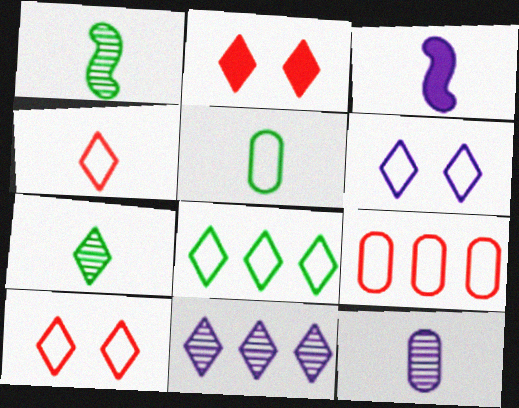[[4, 6, 8]]